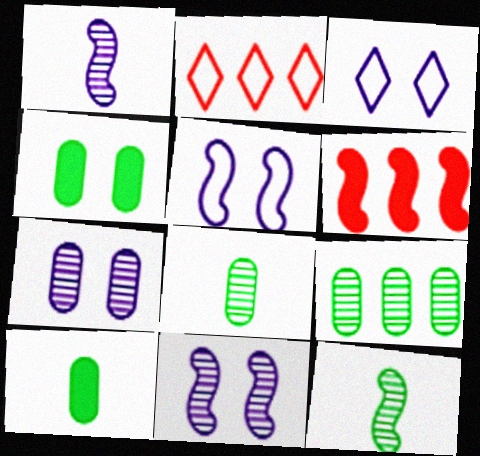[[1, 2, 4], 
[2, 10, 11], 
[3, 6, 8], 
[5, 6, 12]]